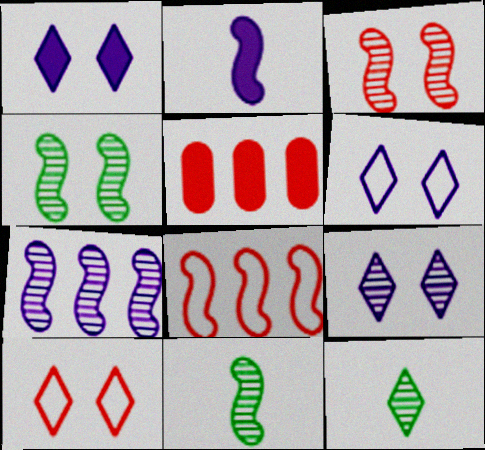[[1, 6, 9], 
[2, 4, 8], 
[3, 7, 11], 
[5, 6, 11]]